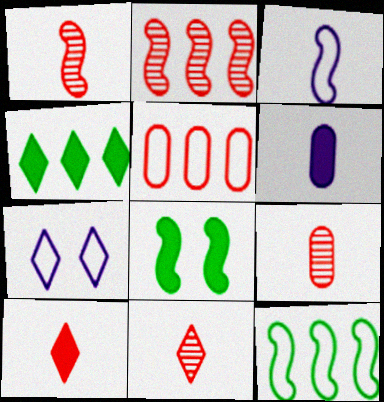[[1, 9, 11], 
[2, 3, 8], 
[4, 7, 11]]